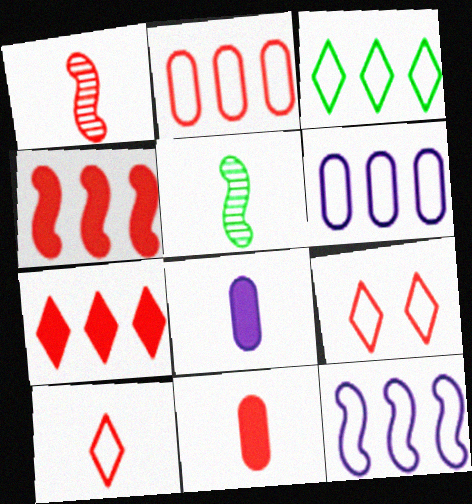[[1, 10, 11], 
[2, 3, 12], 
[5, 8, 10]]